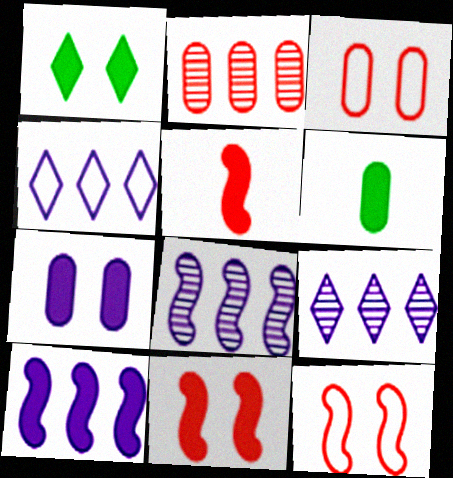[[1, 7, 11], 
[6, 9, 12]]